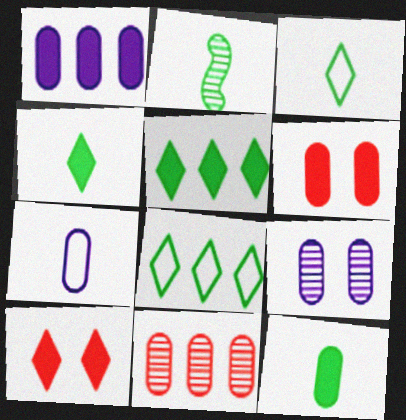[[1, 6, 12], 
[1, 7, 9], 
[2, 3, 12]]